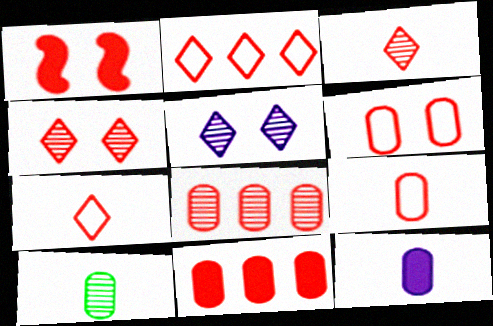[[1, 4, 6], 
[1, 7, 8], 
[9, 10, 12]]